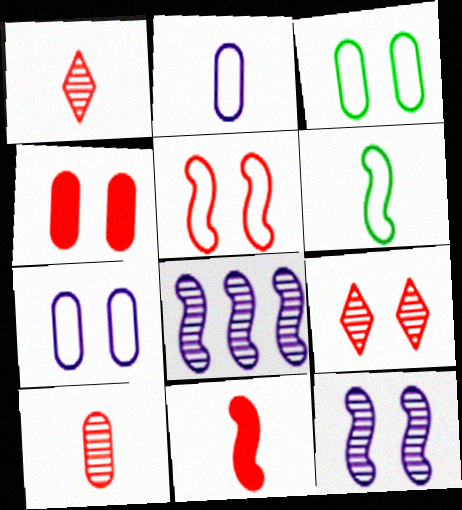[[4, 5, 9]]